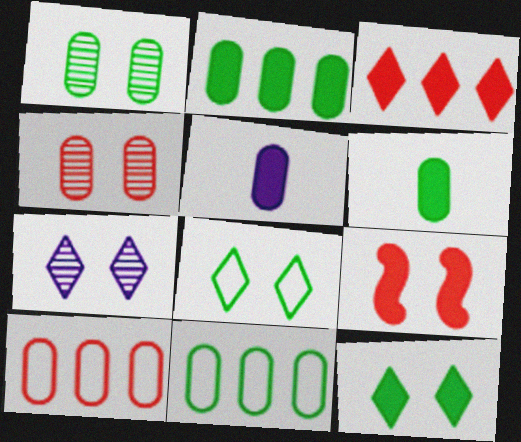[[1, 5, 10], 
[1, 6, 11], 
[4, 5, 11]]